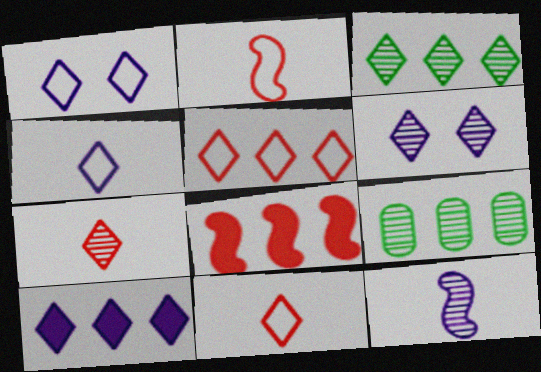[[3, 5, 10], 
[3, 6, 7], 
[4, 6, 10]]